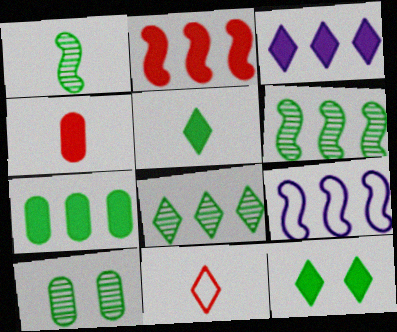[[1, 8, 10], 
[2, 3, 7], 
[2, 6, 9]]